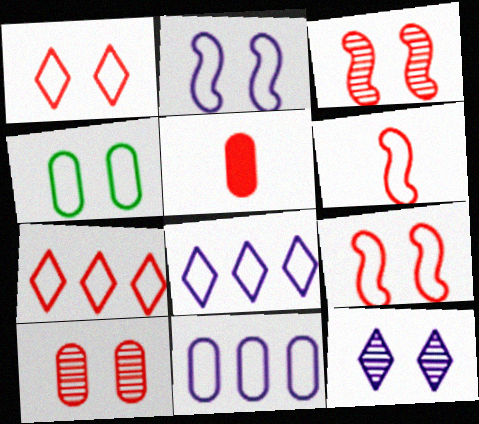[[1, 2, 4], 
[3, 5, 7], 
[4, 6, 8]]